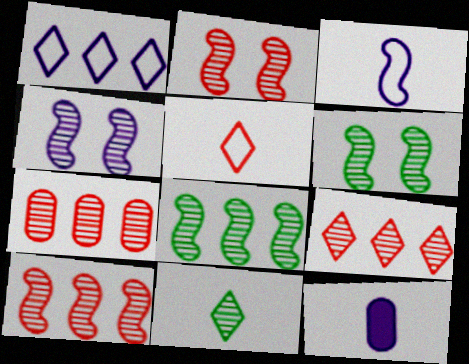[[1, 4, 12], 
[2, 4, 6], 
[4, 7, 11], 
[7, 9, 10]]